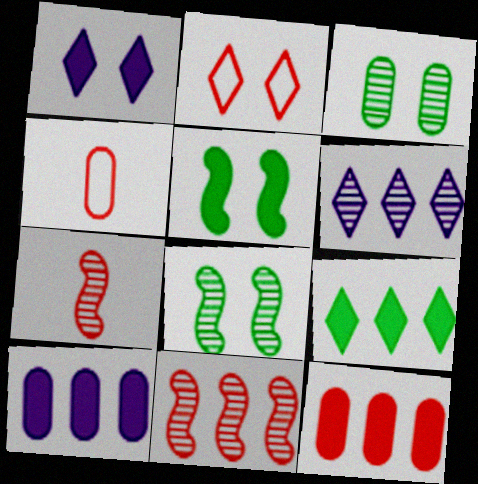[[2, 7, 12], 
[3, 4, 10], 
[3, 6, 7], 
[4, 5, 6]]